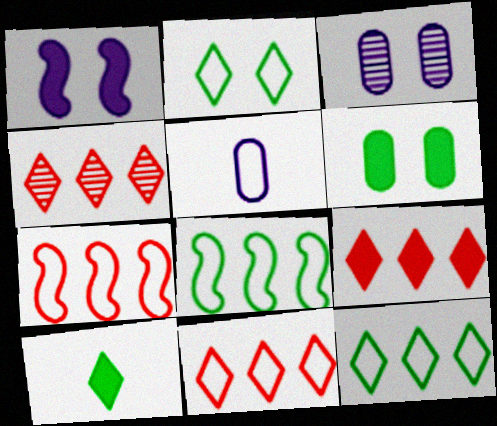[[2, 5, 7], 
[3, 7, 10], 
[4, 9, 11]]